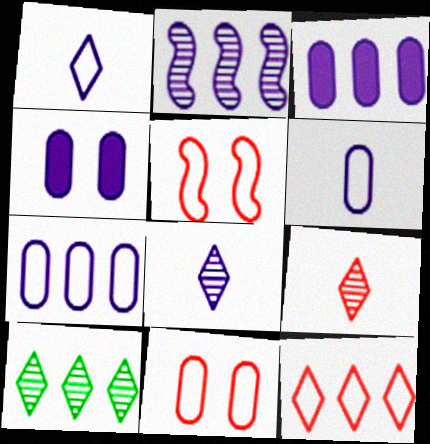[[1, 2, 4]]